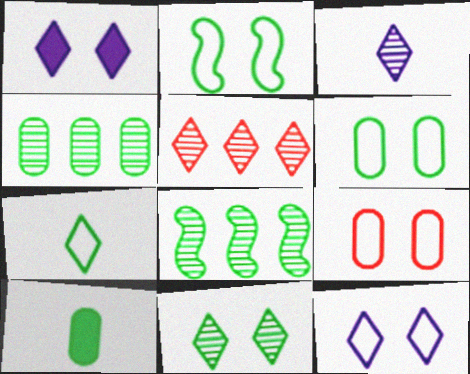[[1, 5, 7], 
[2, 9, 12], 
[3, 5, 11], 
[4, 6, 10]]